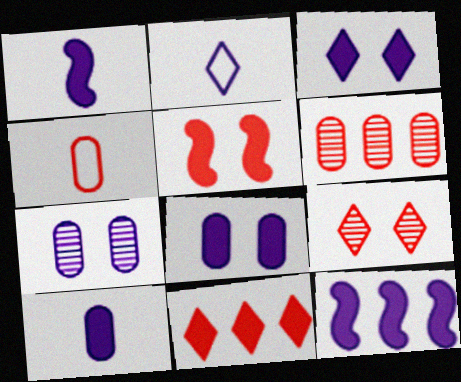[[2, 7, 12], 
[3, 10, 12]]